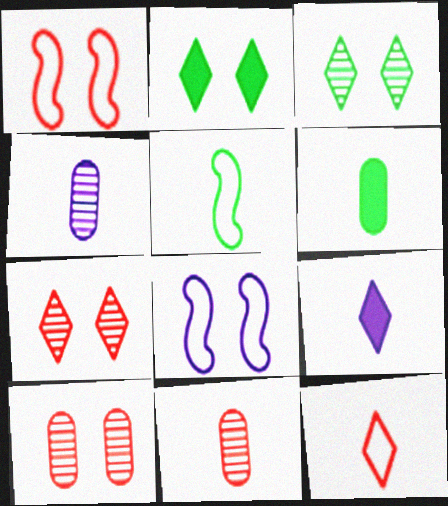[[2, 8, 10], 
[5, 9, 11]]